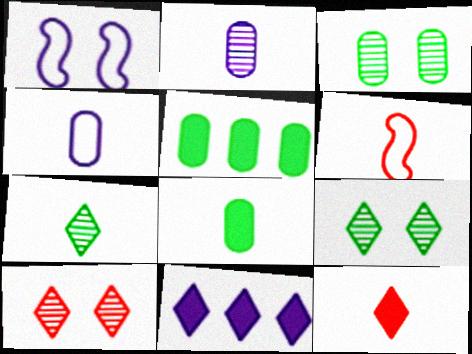[[1, 2, 11], 
[3, 6, 11]]